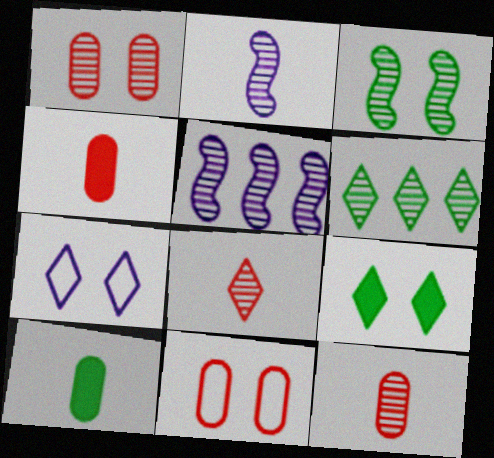[[1, 2, 6]]